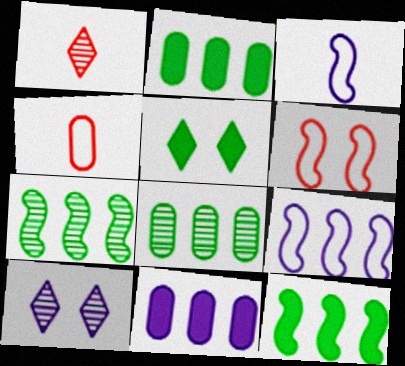[[3, 10, 11], 
[4, 10, 12]]